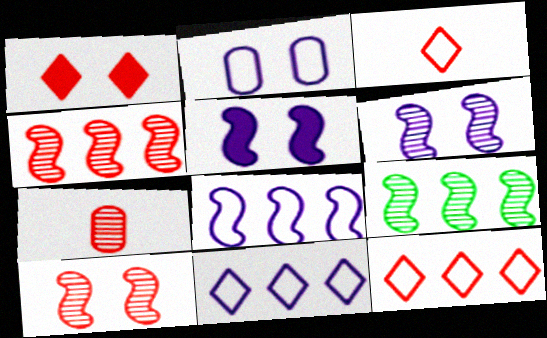[]